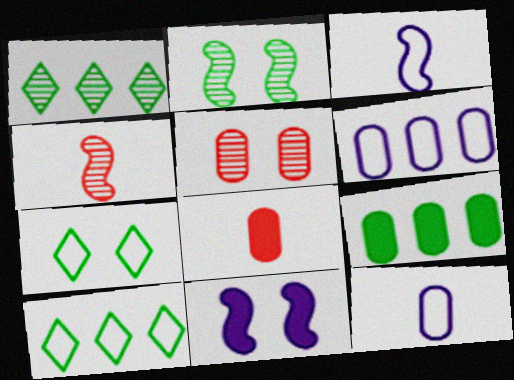[[5, 7, 11], 
[5, 9, 12]]